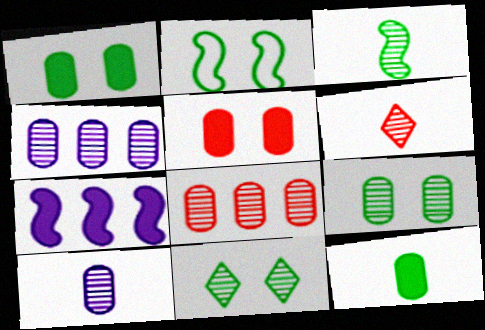[[1, 2, 11], 
[3, 6, 10], 
[8, 9, 10]]